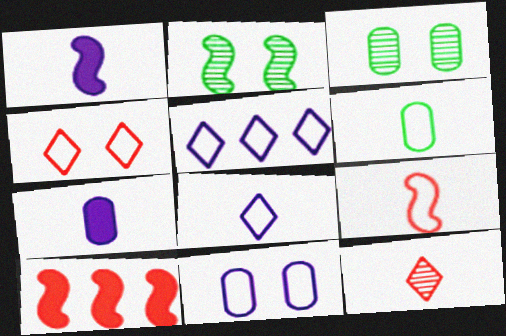[[1, 6, 12], 
[3, 8, 10], 
[6, 8, 9]]